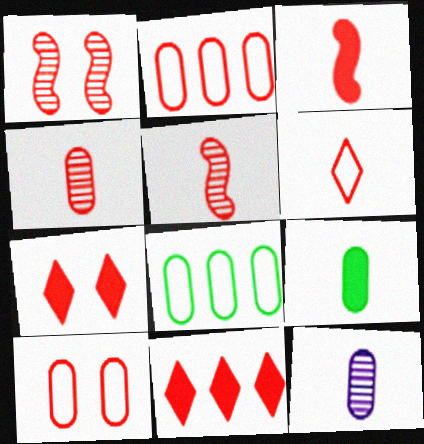[[1, 7, 10], 
[2, 5, 7], 
[3, 4, 6], 
[5, 10, 11]]